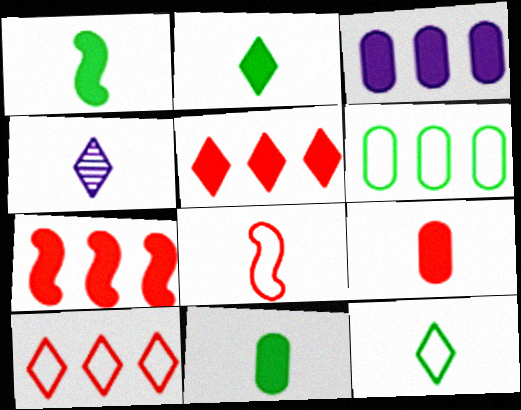[[1, 2, 11], 
[4, 8, 11]]